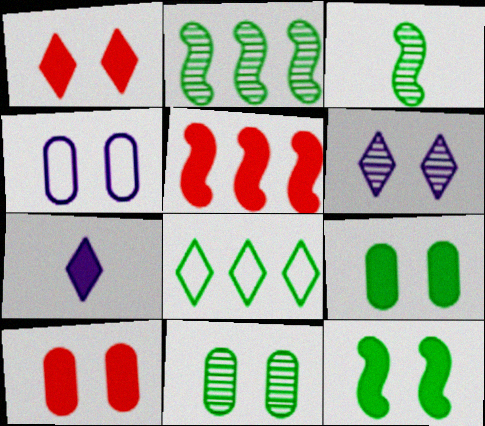[[3, 8, 9], 
[4, 10, 11], 
[5, 7, 9]]